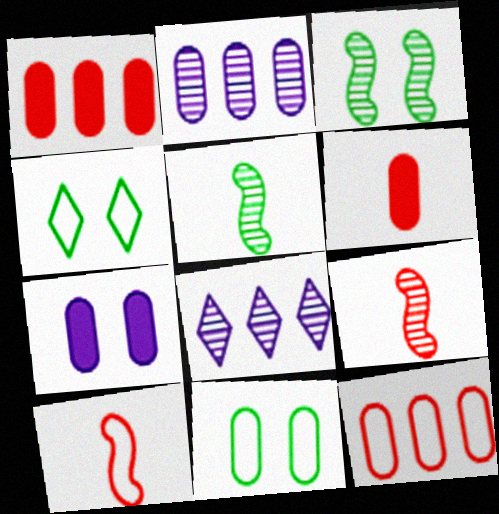[[2, 6, 11]]